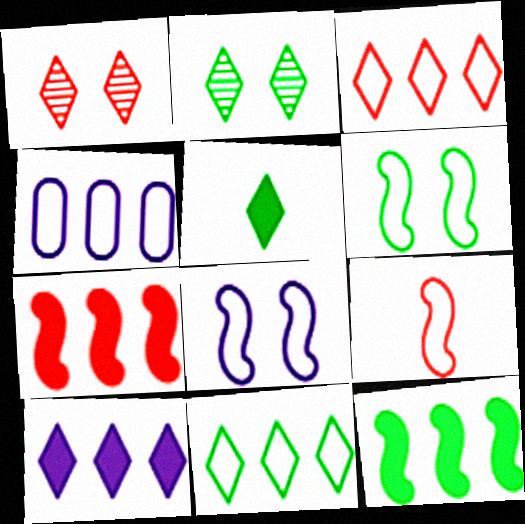[[2, 5, 11]]